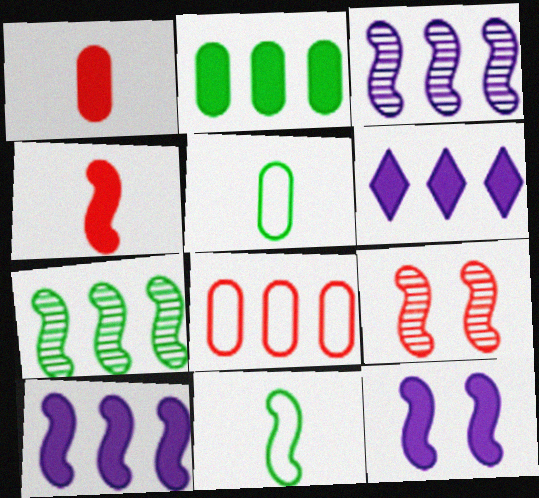[[5, 6, 9], 
[6, 7, 8], 
[9, 10, 11]]